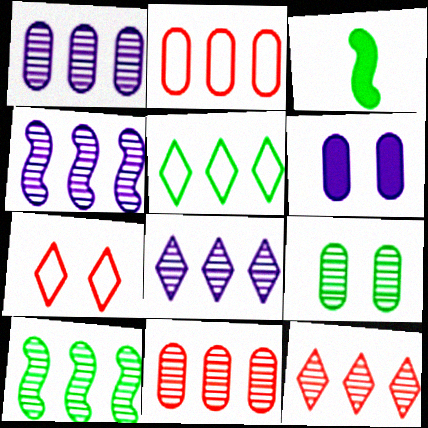[[1, 3, 7], 
[1, 4, 8], 
[1, 10, 12], 
[3, 5, 9], 
[8, 10, 11]]